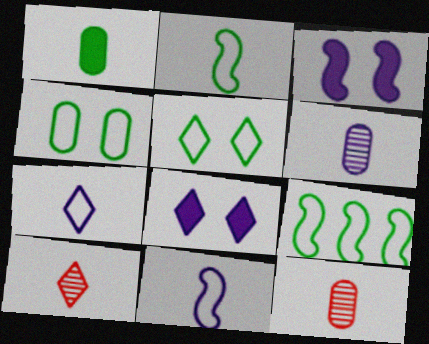[[1, 10, 11], 
[8, 9, 12]]